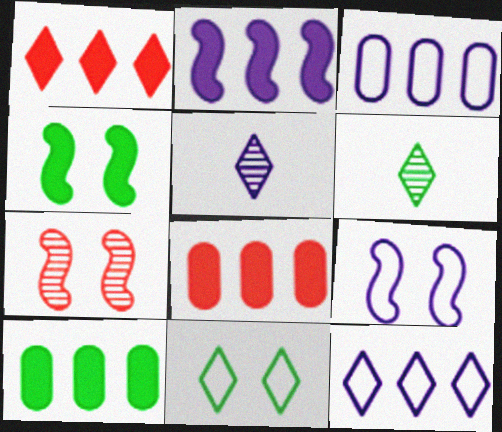[[1, 2, 10], 
[1, 5, 11], 
[4, 7, 9], 
[6, 8, 9]]